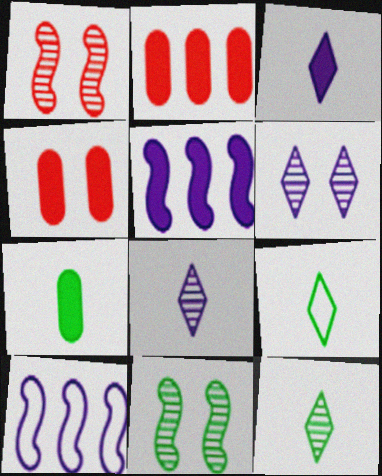[[4, 10, 12]]